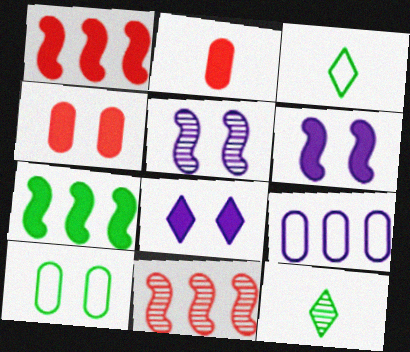[[2, 7, 8], 
[7, 10, 12]]